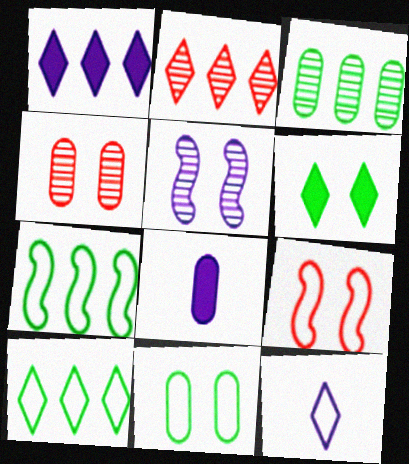[[1, 2, 10], 
[2, 6, 12]]